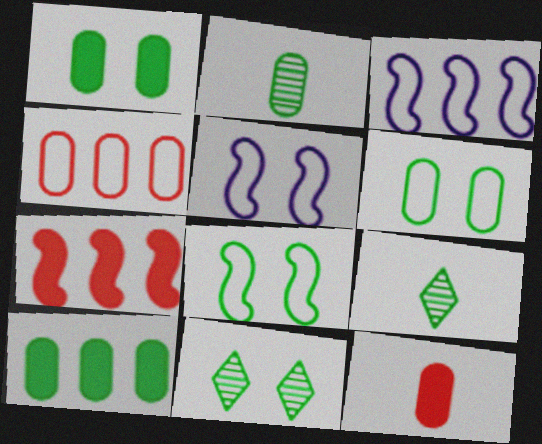[[1, 8, 11], 
[2, 6, 10], 
[3, 11, 12], 
[8, 9, 10]]